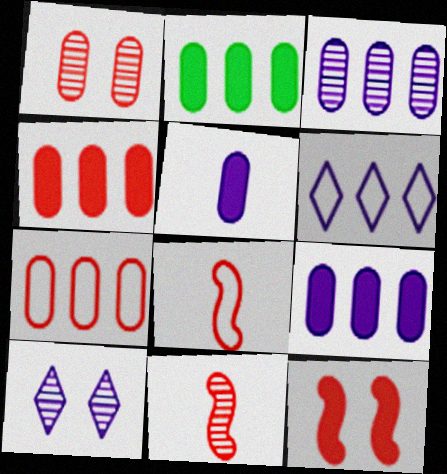[[2, 3, 7], 
[2, 4, 9], 
[2, 8, 10]]